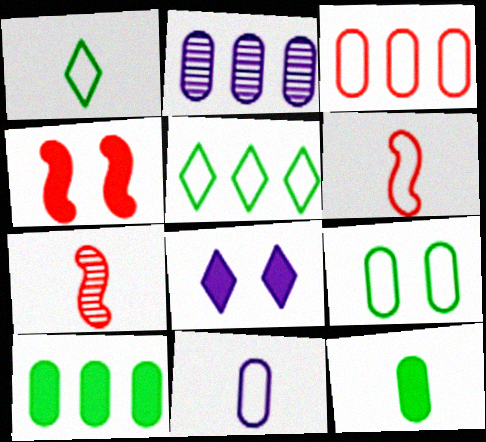[[1, 2, 4], 
[1, 6, 11], 
[2, 3, 10], 
[3, 9, 11]]